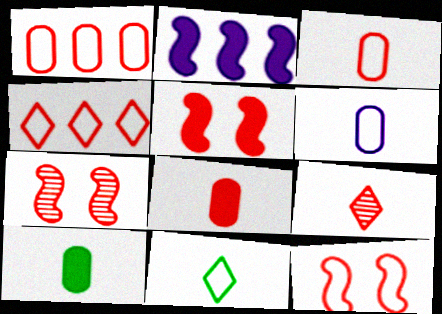[[1, 5, 9], 
[3, 4, 12], 
[4, 7, 8], 
[5, 7, 12]]